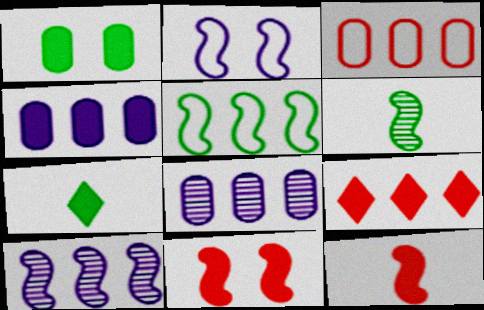[[4, 7, 11], 
[5, 8, 9]]